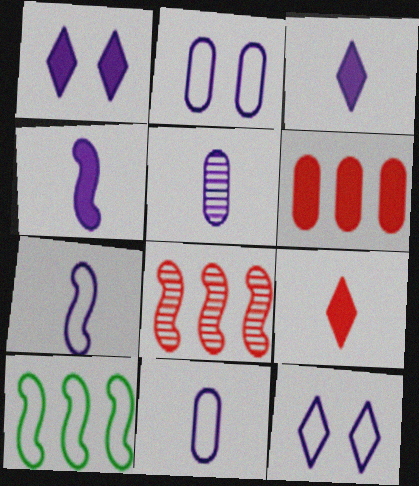[[3, 5, 7]]